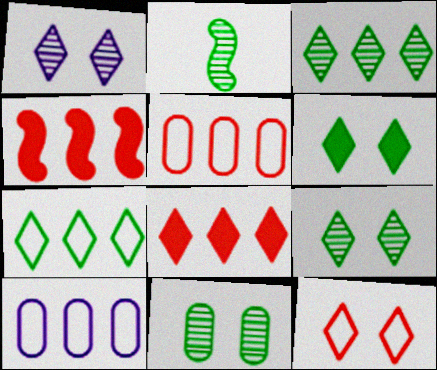[[1, 6, 12], 
[2, 3, 11], 
[3, 4, 10]]